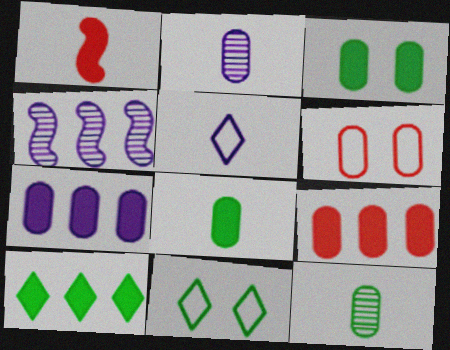[[1, 5, 12], 
[6, 7, 12]]